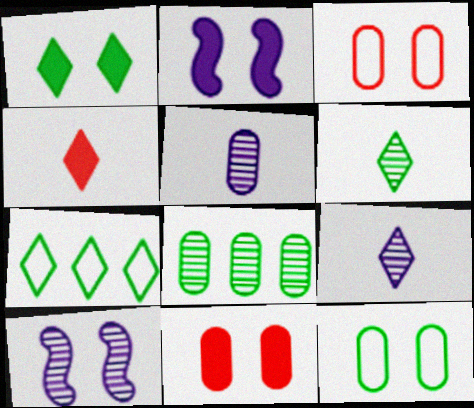[[1, 2, 11], 
[1, 3, 10], 
[1, 6, 7]]